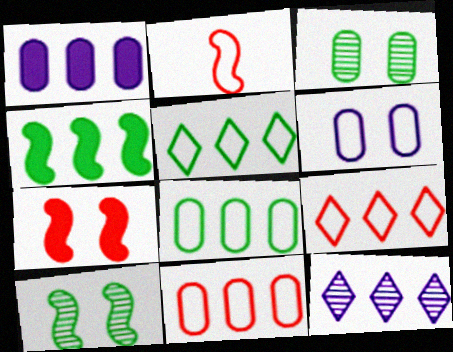[[2, 5, 6], 
[4, 11, 12]]